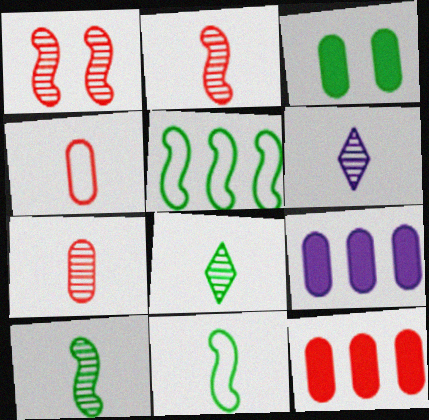[[3, 5, 8], 
[6, 7, 10]]